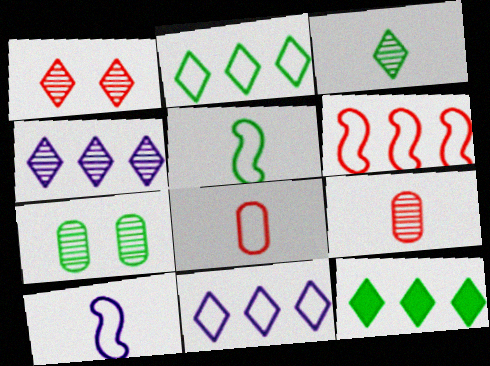[[1, 3, 4], 
[5, 7, 12]]